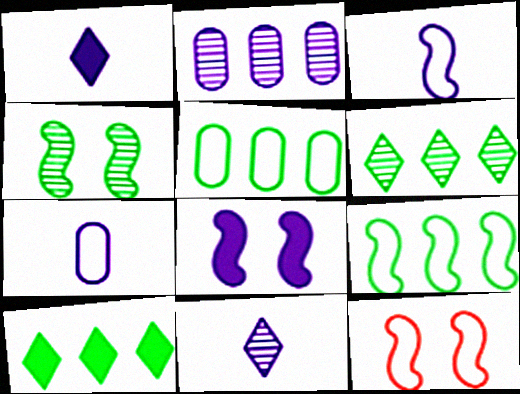[[3, 9, 12], 
[4, 8, 12]]